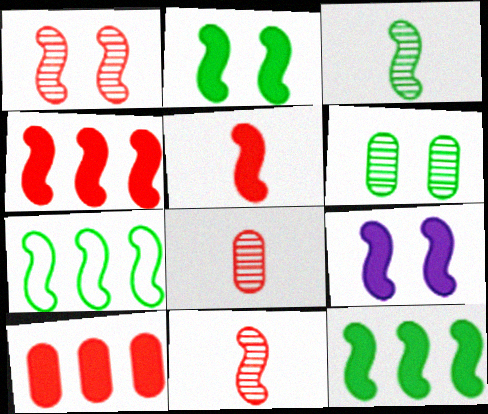[[2, 3, 7], 
[5, 9, 12], 
[7, 9, 11]]